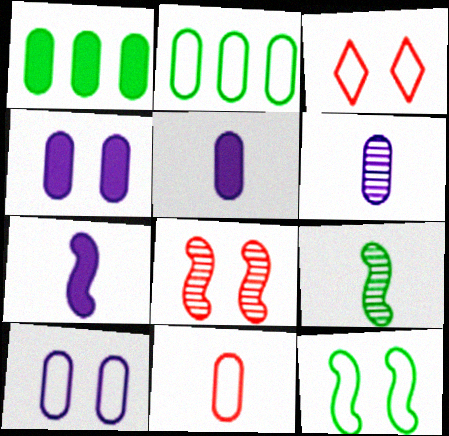[[2, 10, 11], 
[3, 10, 12]]